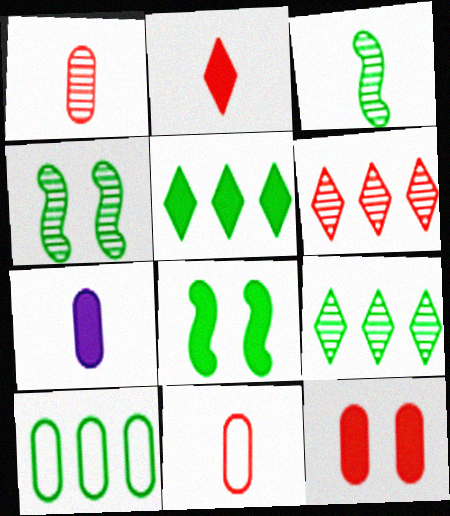[]